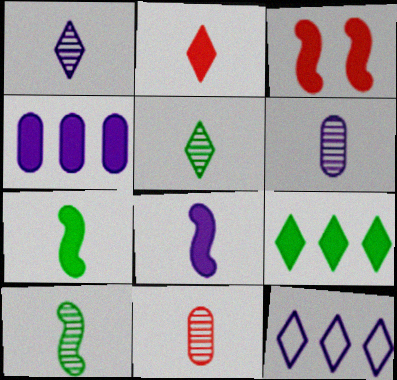[[1, 10, 11]]